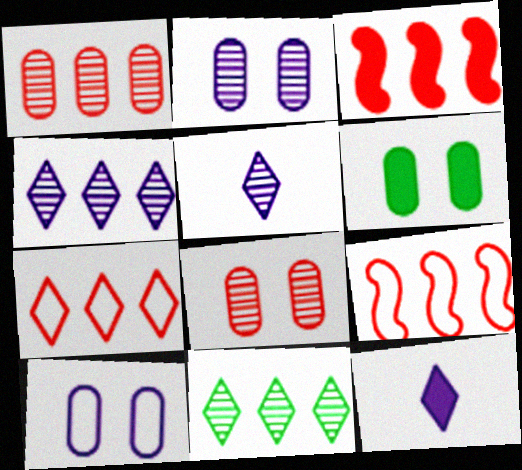[[1, 3, 7], 
[3, 6, 12], 
[5, 6, 9], 
[6, 8, 10]]